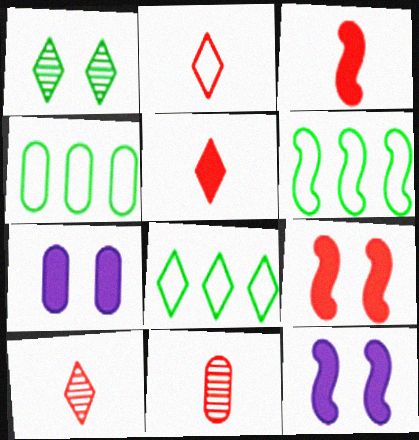[[2, 3, 11], 
[2, 5, 10], 
[4, 6, 8], 
[4, 7, 11], 
[4, 10, 12], 
[6, 7, 10], 
[8, 11, 12]]